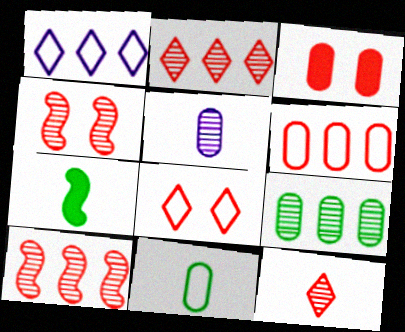[[3, 4, 8]]